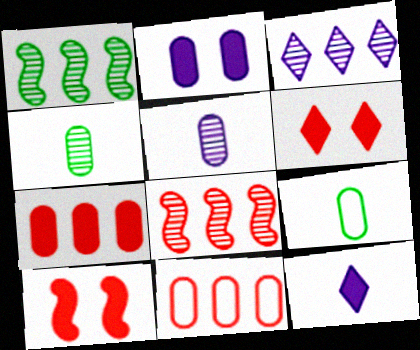[[2, 4, 11], 
[3, 9, 10]]